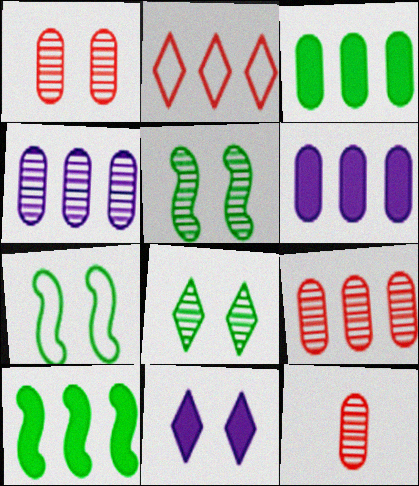[[1, 7, 11], 
[1, 9, 12], 
[2, 4, 10]]